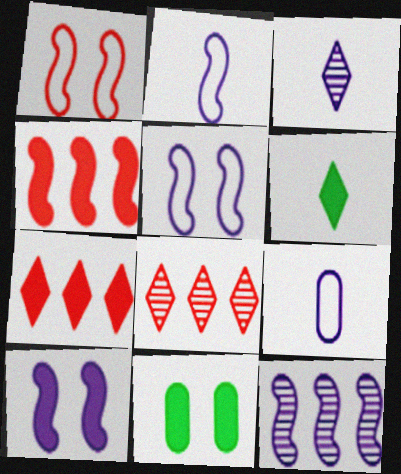[[2, 8, 11], 
[2, 10, 12]]